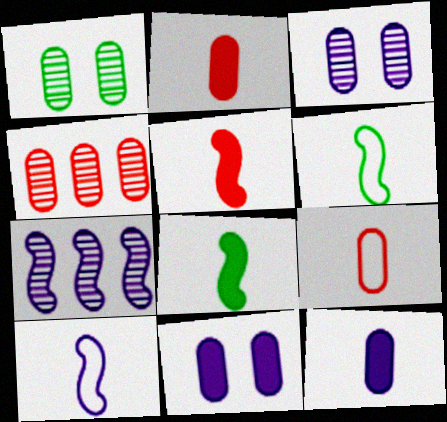[]